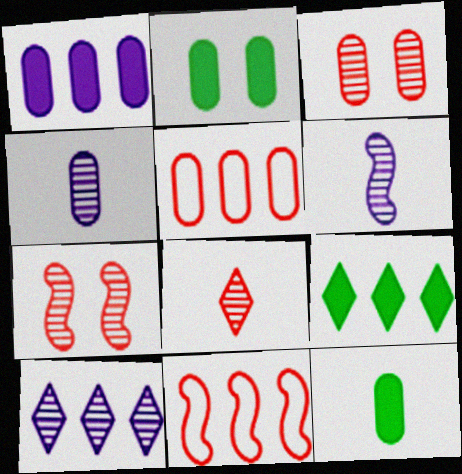[[2, 4, 5]]